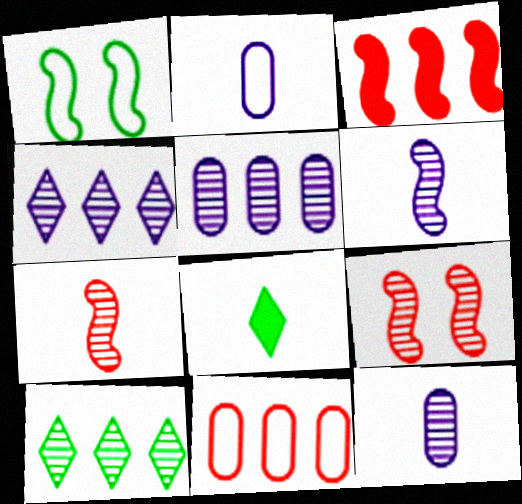[[1, 3, 6], 
[2, 7, 8], 
[9, 10, 12]]